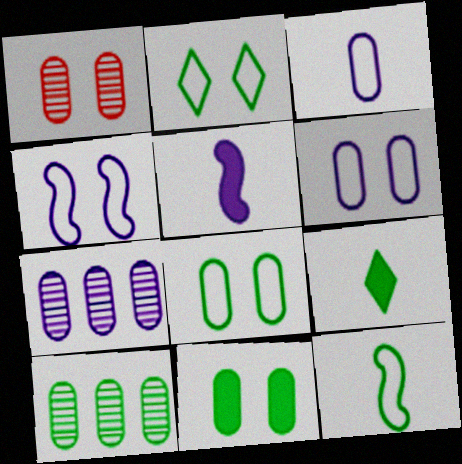[[1, 6, 11]]